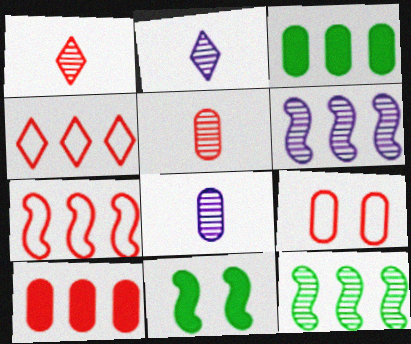[[3, 4, 6], 
[3, 8, 9], 
[4, 8, 11], 
[5, 9, 10]]